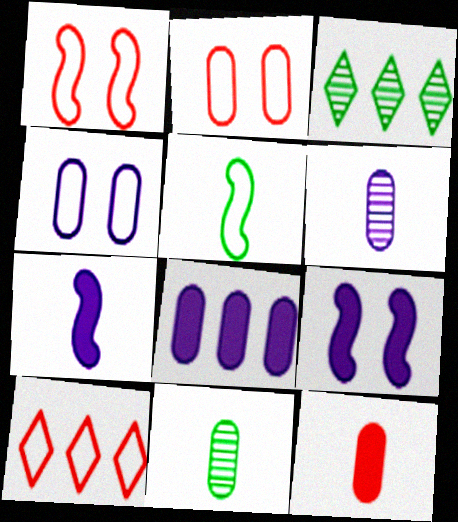[[2, 3, 7], 
[2, 8, 11], 
[4, 5, 10], 
[4, 6, 8], 
[9, 10, 11]]